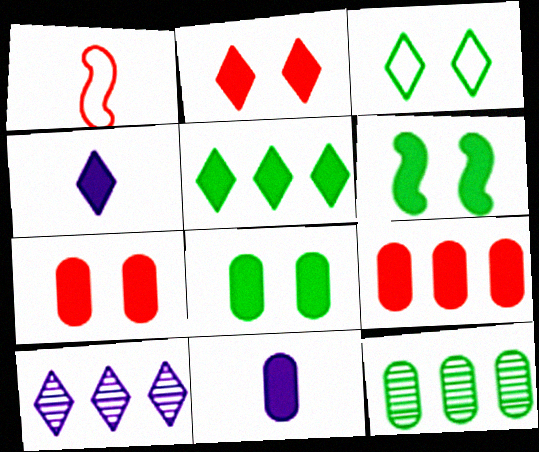[[1, 8, 10], 
[2, 4, 5], 
[4, 6, 9], 
[8, 9, 11]]